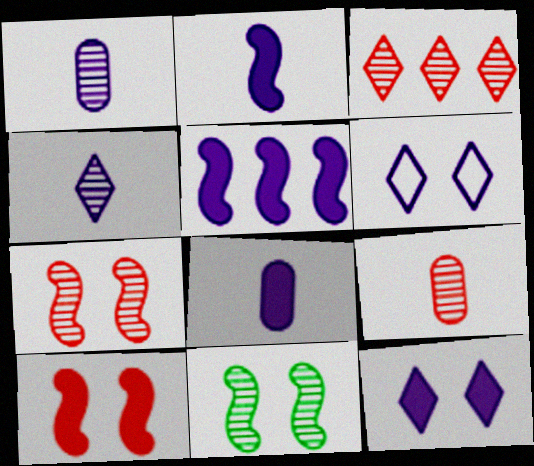[[1, 3, 11], 
[1, 5, 6], 
[3, 7, 9], 
[5, 8, 12]]